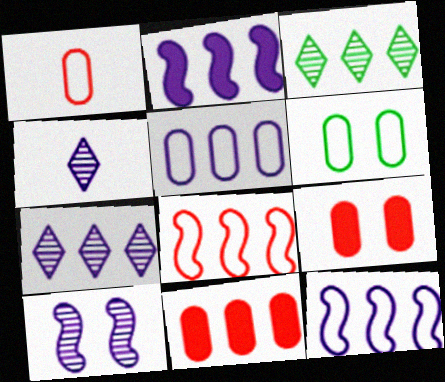[[1, 5, 6], 
[2, 5, 7], 
[3, 11, 12]]